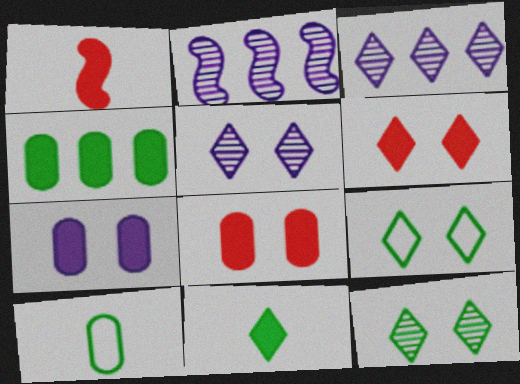[[2, 6, 10], 
[5, 6, 9]]